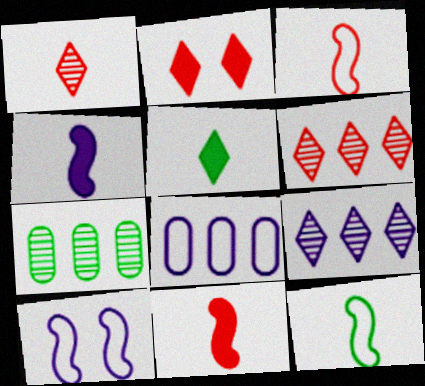[]